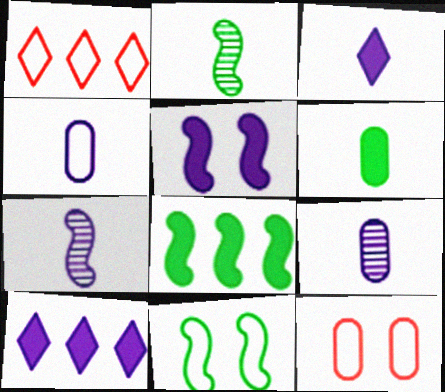[[1, 4, 11], 
[2, 8, 11], 
[2, 10, 12], 
[3, 4, 7]]